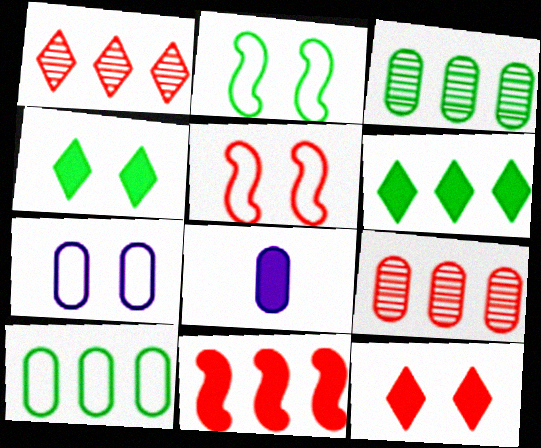[[1, 2, 8], 
[4, 8, 11]]